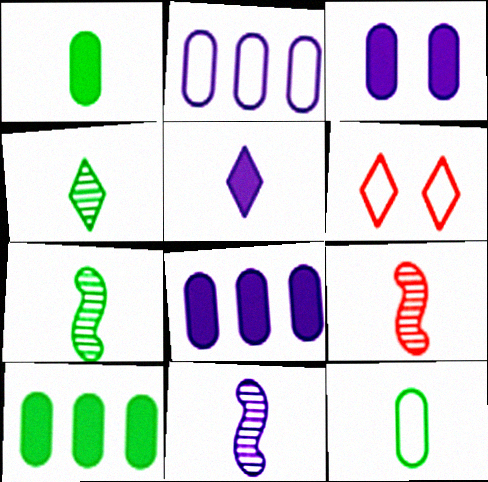[[5, 9, 12], 
[6, 7, 8], 
[6, 10, 11], 
[7, 9, 11]]